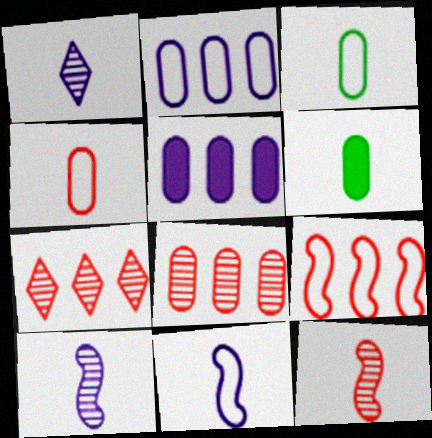[]